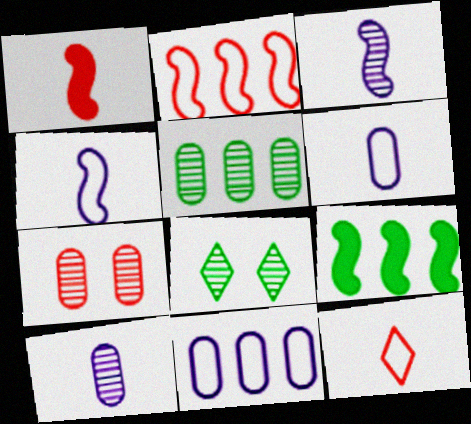[[1, 8, 11], 
[5, 7, 10]]